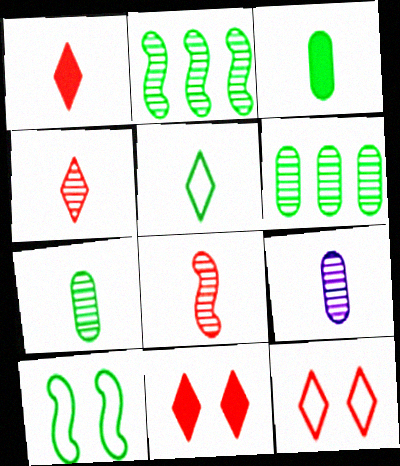[]